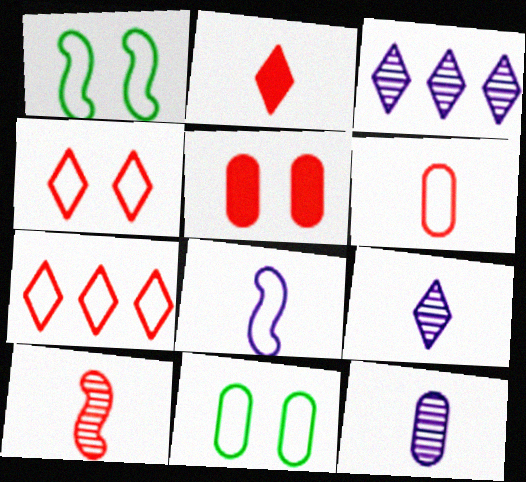[[2, 6, 10], 
[5, 7, 10], 
[7, 8, 11]]